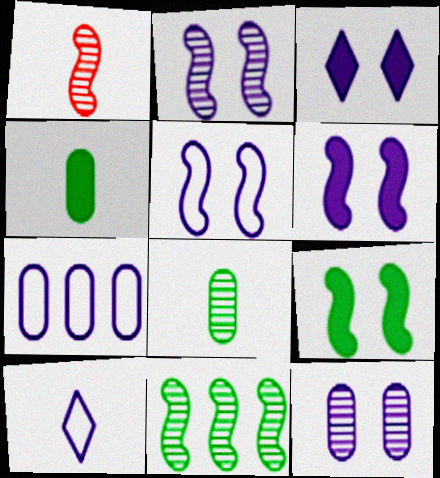[[1, 2, 11], 
[1, 4, 10], 
[2, 5, 6], 
[3, 5, 12], 
[5, 7, 10]]